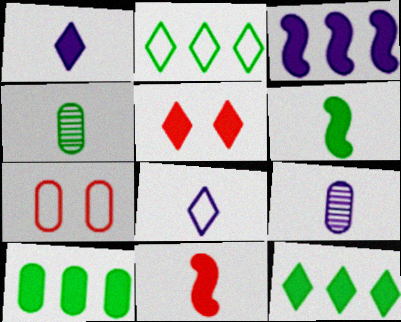[[1, 5, 12], 
[4, 8, 11], 
[7, 9, 10]]